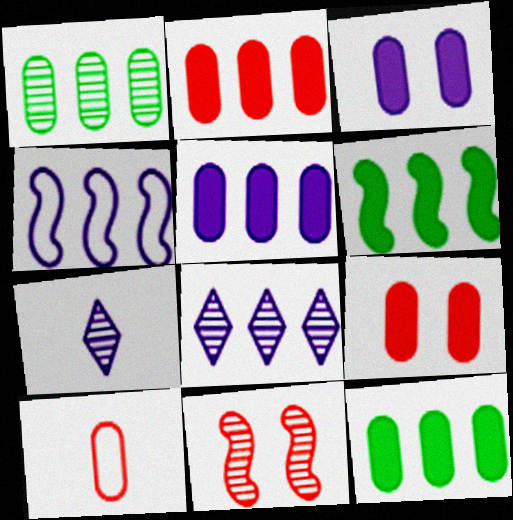[[1, 3, 10], 
[1, 7, 11], 
[2, 5, 12], 
[3, 4, 7], 
[4, 5, 8]]